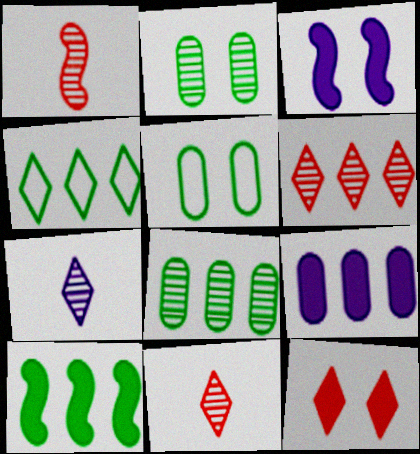[[4, 7, 12], 
[4, 8, 10]]